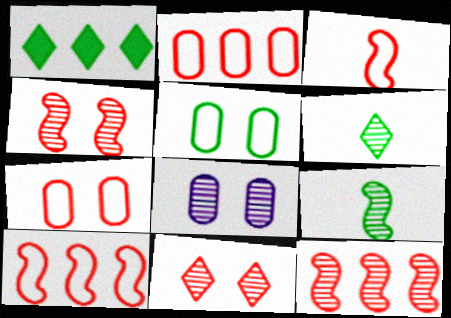[[1, 3, 8], 
[1, 5, 9], 
[6, 8, 12]]